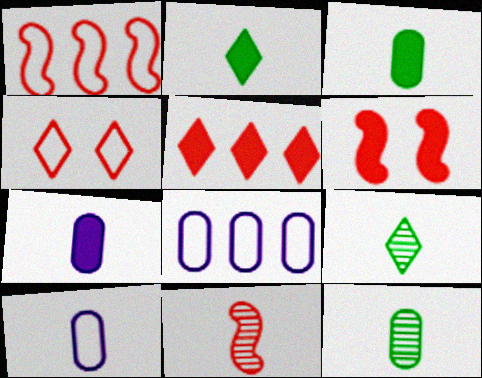[[1, 6, 11], 
[2, 10, 11], 
[6, 8, 9]]